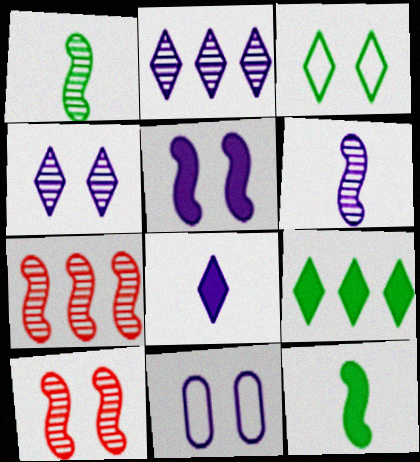[[4, 5, 11]]